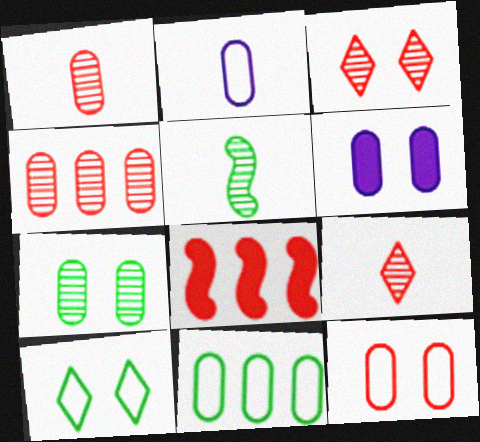[[1, 6, 11], 
[2, 11, 12], 
[6, 7, 12], 
[8, 9, 12]]